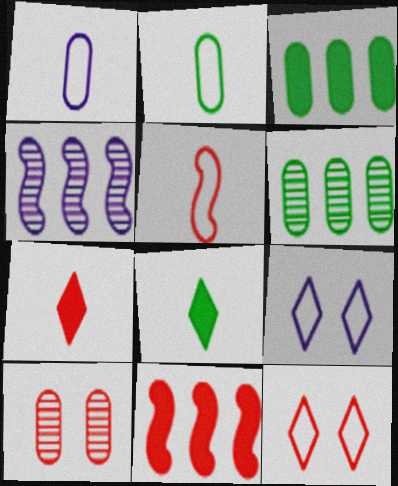[[1, 3, 10]]